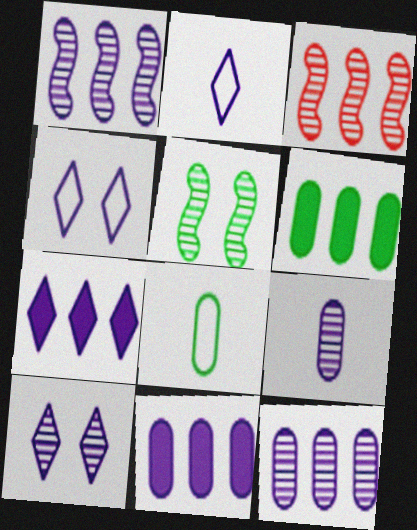[[1, 9, 10], 
[2, 7, 10]]